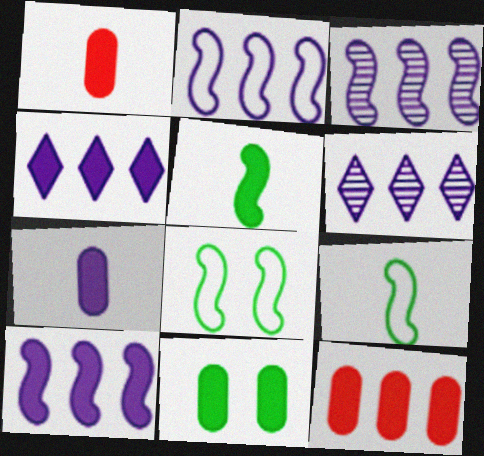[[1, 6, 8], 
[2, 3, 10], 
[7, 11, 12]]